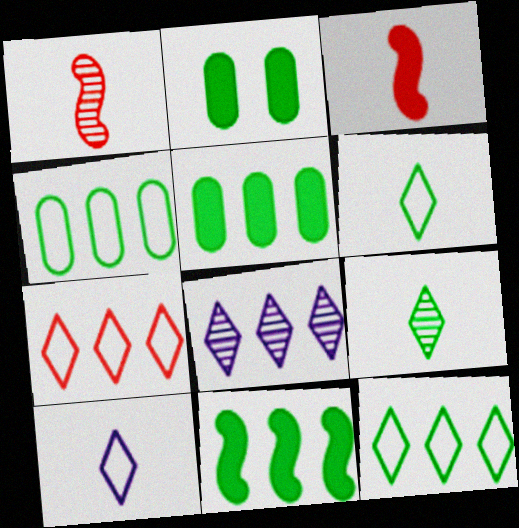[]